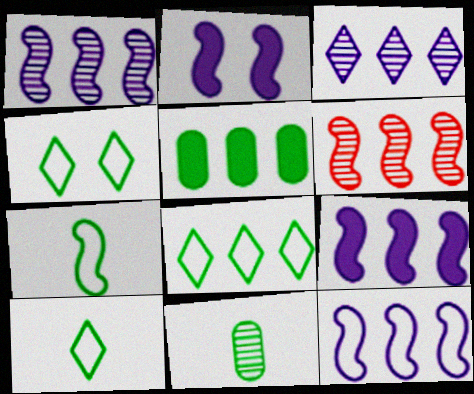[[1, 9, 12], 
[2, 6, 7], 
[4, 8, 10]]